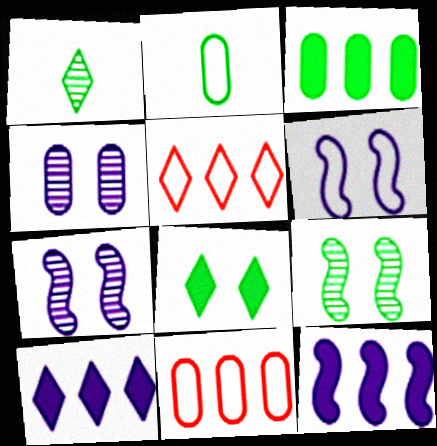[[2, 5, 6]]